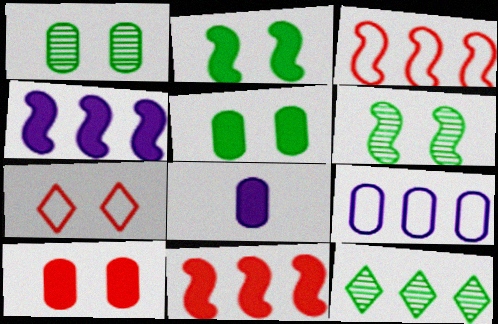[[9, 11, 12]]